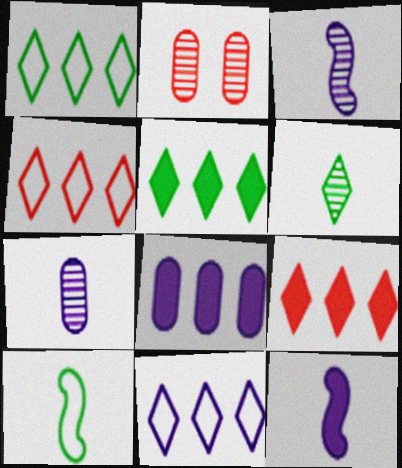[[1, 2, 12], 
[1, 4, 11]]